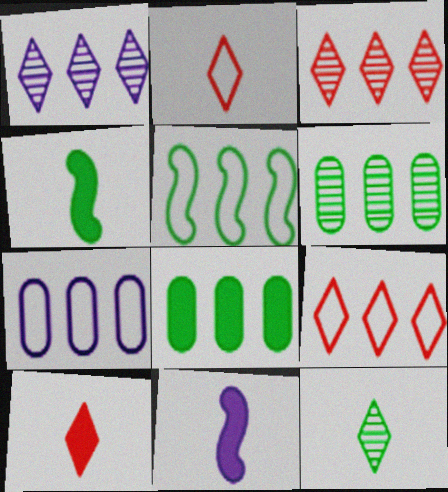[[5, 7, 9]]